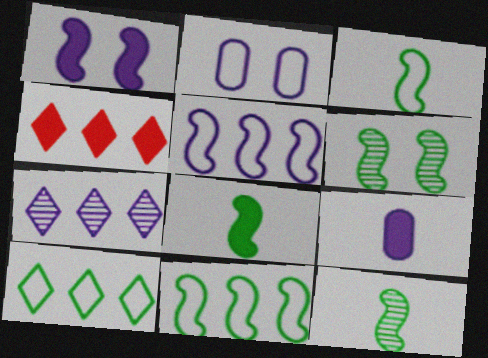[[2, 4, 12], 
[3, 8, 12], 
[4, 7, 10], 
[6, 8, 11]]